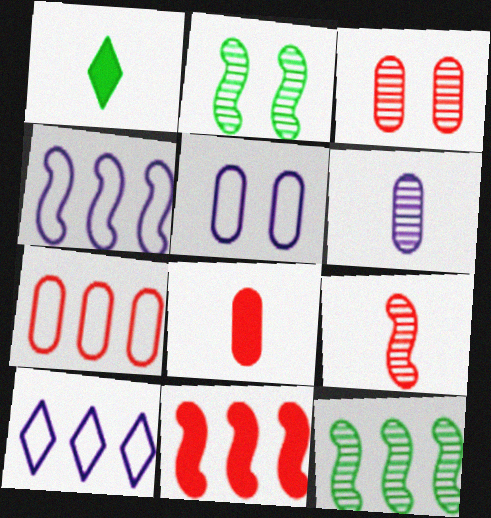[[1, 3, 4], 
[2, 8, 10], 
[3, 7, 8], 
[4, 11, 12]]